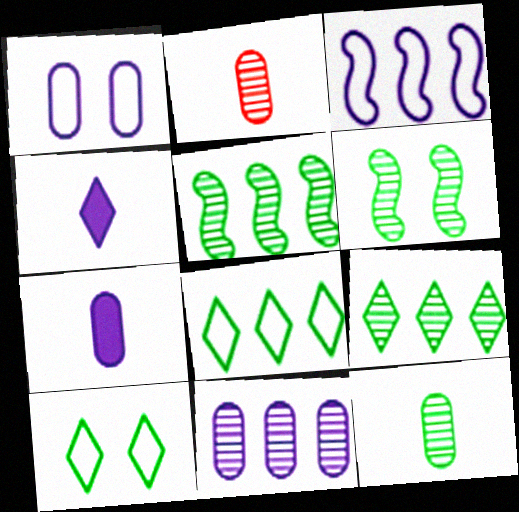[[1, 7, 11], 
[6, 9, 12]]